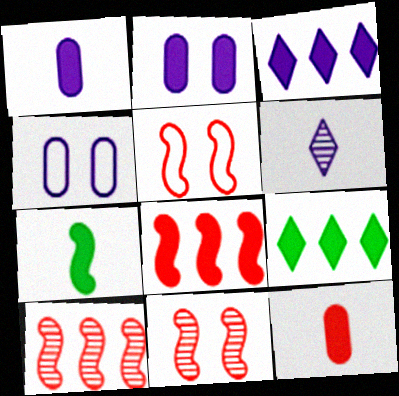[]